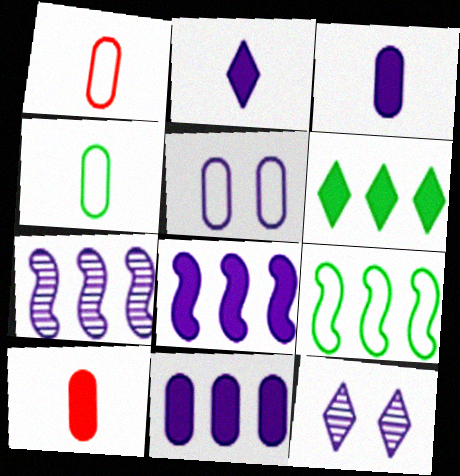[[2, 5, 7], 
[9, 10, 12]]